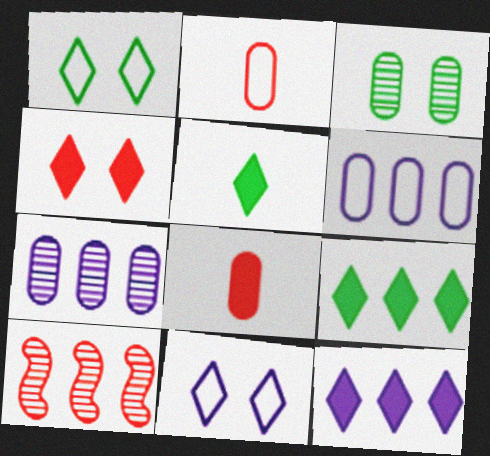[[2, 4, 10], 
[3, 6, 8], 
[4, 5, 12], 
[6, 9, 10]]